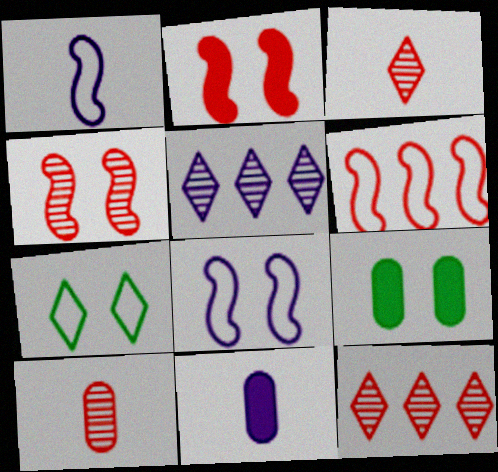[[1, 9, 12], 
[4, 10, 12], 
[5, 8, 11]]